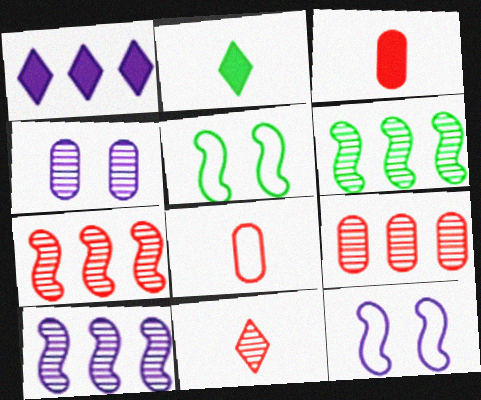[[2, 9, 12], 
[4, 6, 11], 
[6, 7, 10]]